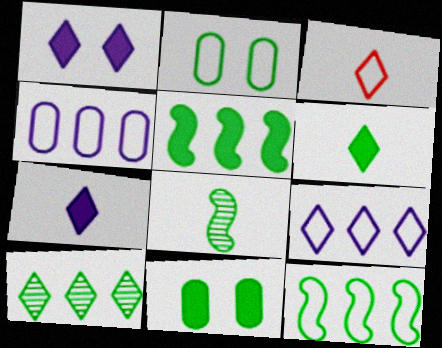[[1, 3, 10], 
[5, 6, 11]]